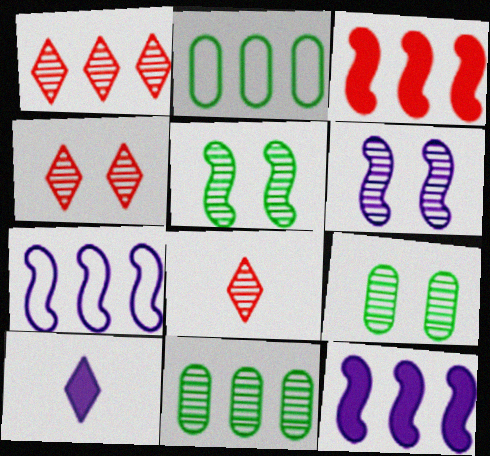[[1, 2, 12], 
[1, 4, 8], 
[4, 6, 9], 
[6, 8, 11]]